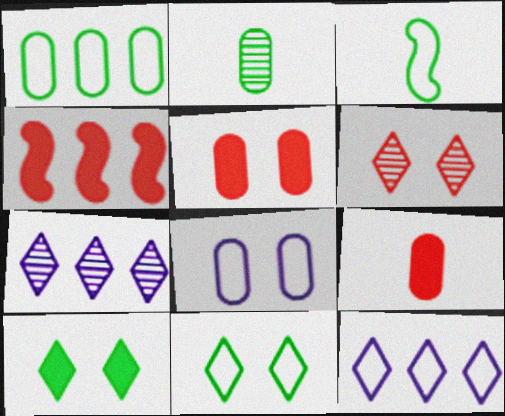[[1, 3, 11], 
[1, 4, 7], 
[3, 5, 7]]